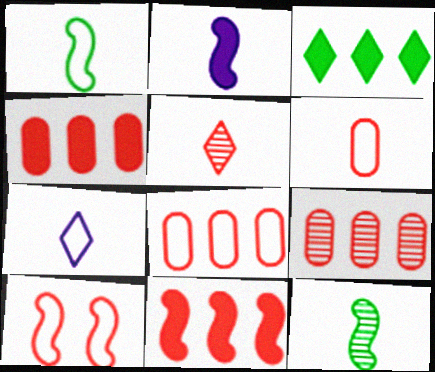[[1, 6, 7], 
[4, 5, 10], 
[4, 8, 9]]